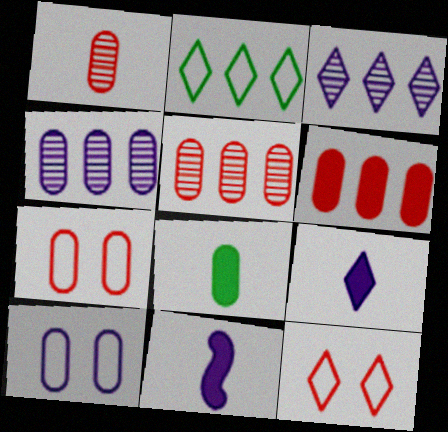[[1, 6, 7], 
[3, 10, 11], 
[4, 7, 8], 
[5, 8, 10]]